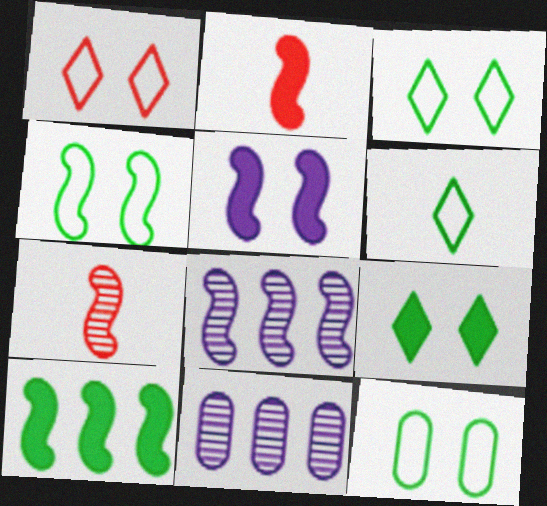[[2, 3, 11], 
[2, 4, 8], 
[2, 5, 10], 
[3, 4, 12]]